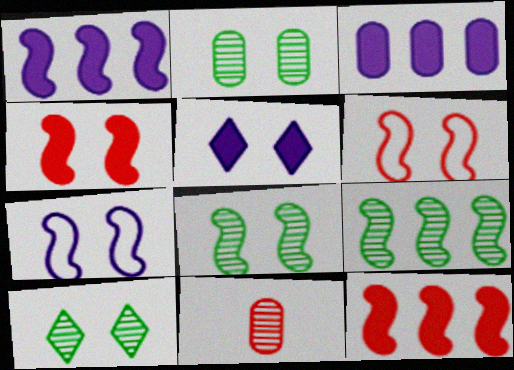[[2, 5, 6], 
[2, 8, 10], 
[4, 7, 8]]